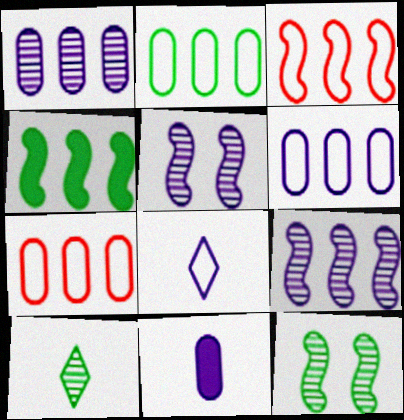[[2, 6, 7], 
[3, 4, 9]]